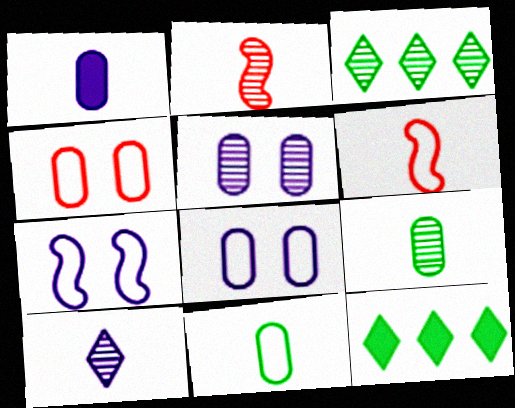[[2, 3, 5], 
[2, 8, 12], 
[2, 9, 10], 
[5, 6, 12]]